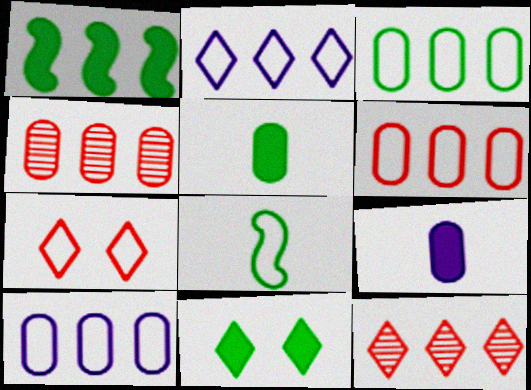[[1, 2, 4], 
[1, 5, 11], 
[1, 10, 12], 
[3, 6, 10], 
[7, 8, 10]]